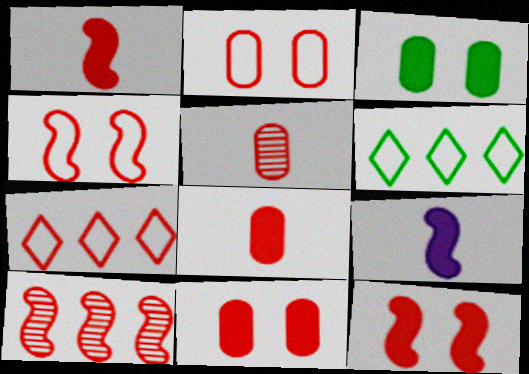[[1, 4, 10], 
[5, 7, 12]]